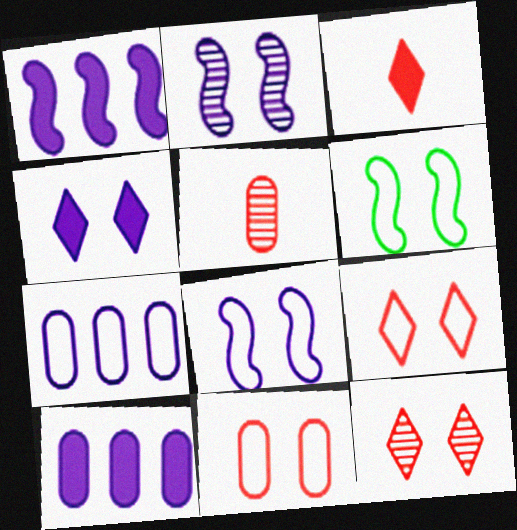[]